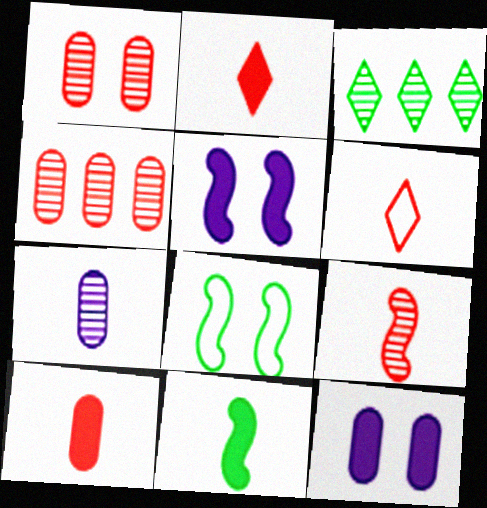[[6, 7, 11], 
[6, 9, 10]]